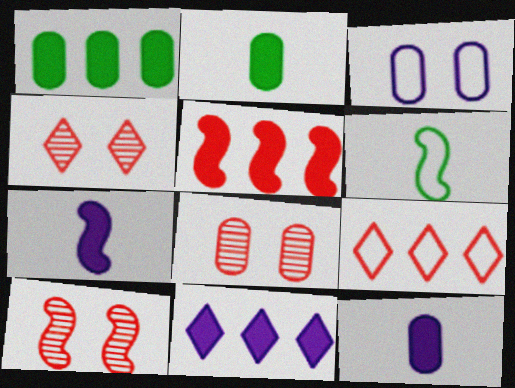[[1, 5, 11], 
[3, 6, 9], 
[4, 8, 10], 
[6, 8, 11]]